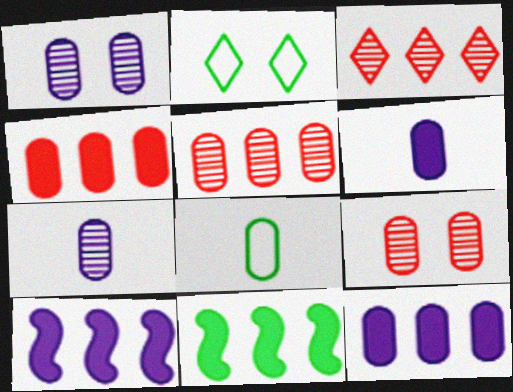[[1, 4, 8], 
[8, 9, 12]]